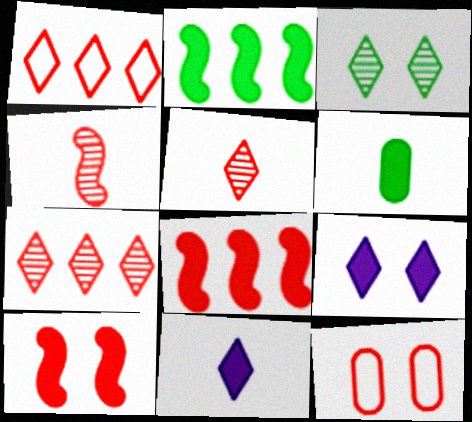[[1, 3, 11], 
[5, 8, 12], 
[6, 8, 9]]